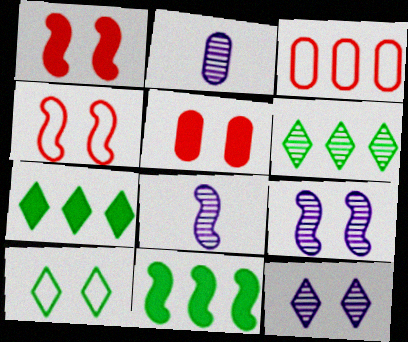[[2, 4, 7], 
[4, 8, 11], 
[5, 9, 10]]